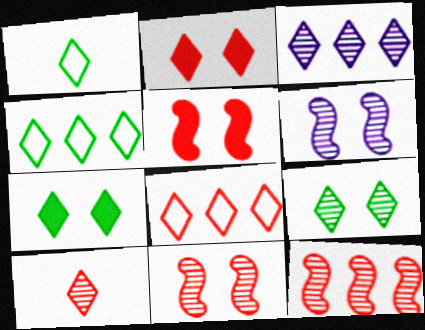[[1, 2, 3], 
[2, 8, 10], 
[3, 9, 10]]